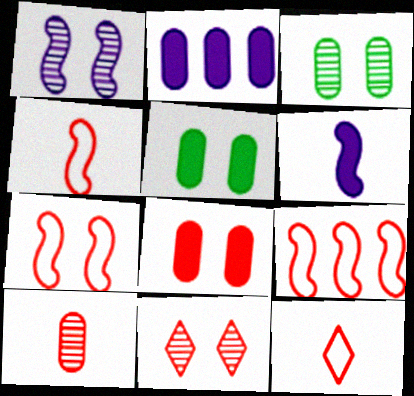[[1, 3, 11], 
[4, 7, 9], 
[7, 8, 11]]